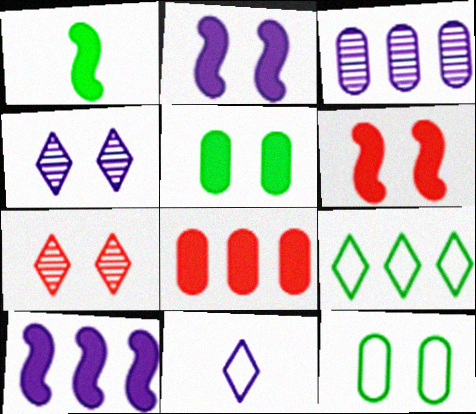[[1, 6, 10], 
[2, 3, 11], 
[2, 7, 12], 
[4, 6, 12]]